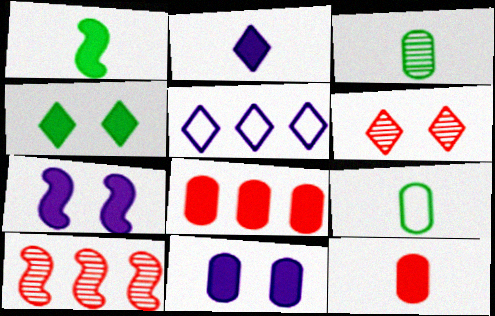[[1, 2, 12]]